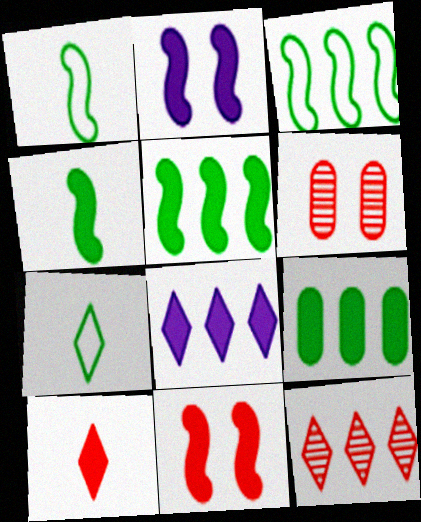[[1, 6, 8], 
[2, 9, 10]]